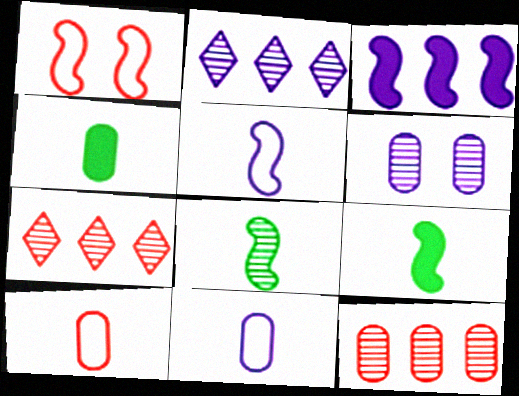[[1, 2, 4], 
[1, 3, 8], 
[6, 7, 8]]